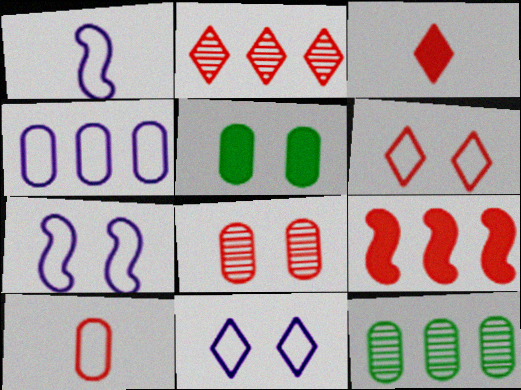[[1, 2, 5], 
[1, 4, 11], 
[2, 3, 6], 
[3, 7, 12]]